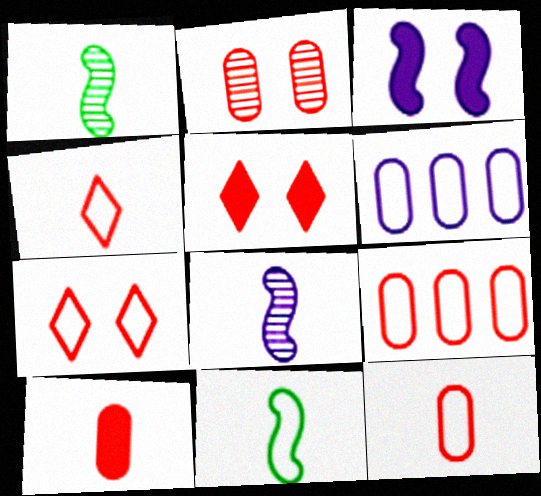[[1, 5, 6], 
[2, 9, 10], 
[6, 7, 11]]